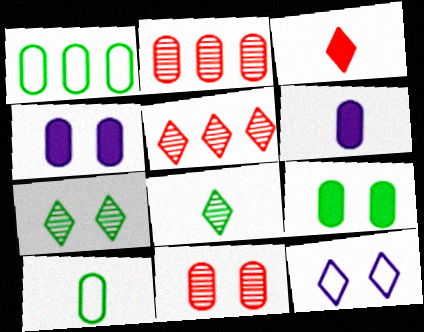[[1, 6, 11], 
[2, 4, 10]]